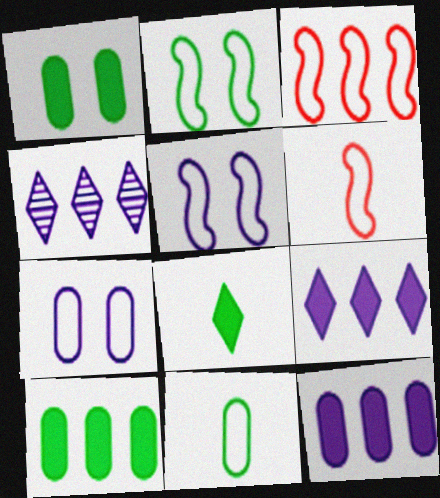[[1, 4, 6], 
[3, 4, 10]]